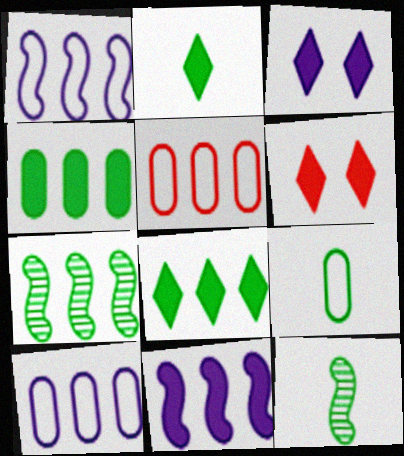[[2, 9, 12], 
[3, 5, 12], 
[6, 10, 12]]